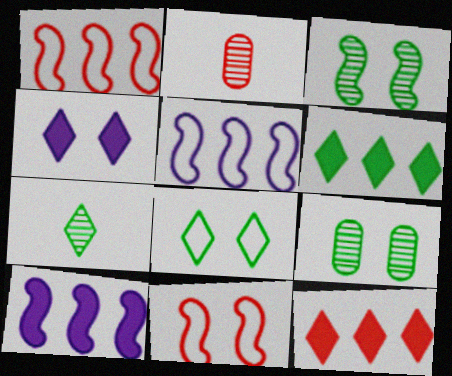[[2, 8, 10], 
[2, 11, 12], 
[4, 9, 11], 
[6, 7, 8]]